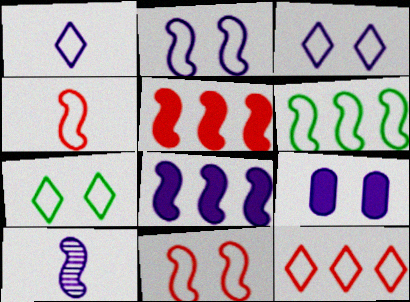[[1, 7, 12], 
[2, 4, 6], 
[2, 8, 10]]